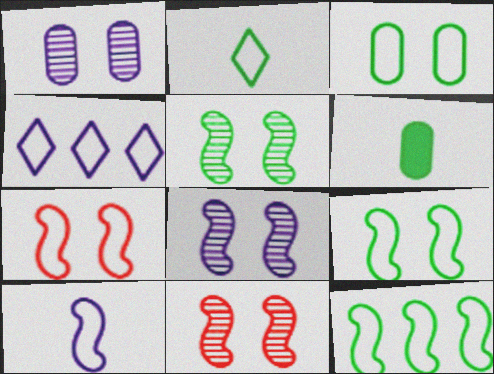[[2, 3, 12], 
[4, 6, 11], 
[5, 8, 11], 
[7, 10, 12]]